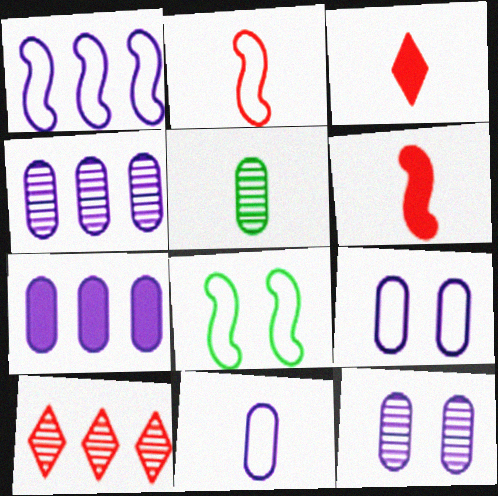[[1, 2, 8], 
[3, 4, 8], 
[7, 11, 12]]